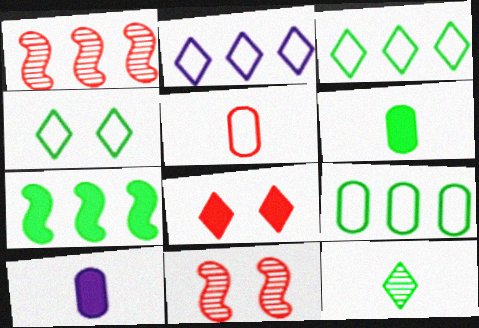[[1, 4, 10], 
[1, 5, 8], 
[2, 6, 11], 
[2, 8, 12], 
[3, 10, 11], 
[7, 8, 10]]